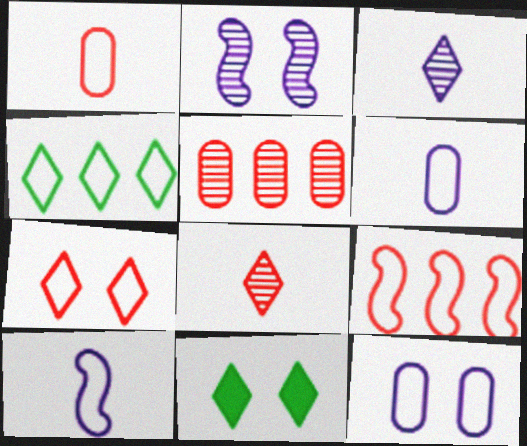[[1, 7, 9], 
[5, 10, 11]]